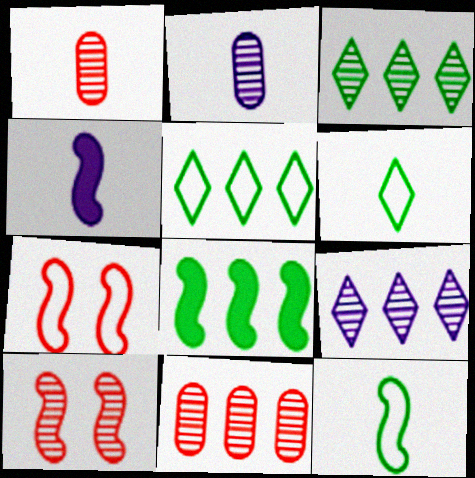[[1, 4, 6], 
[2, 3, 10]]